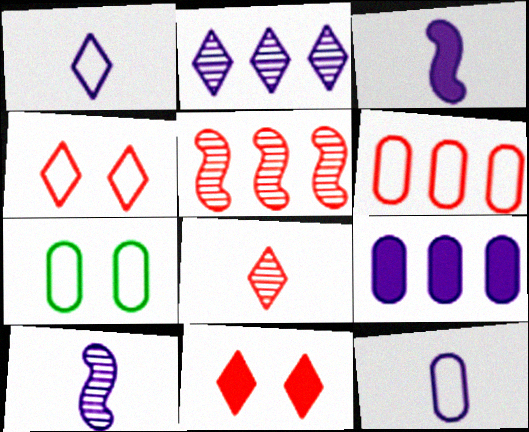[[6, 7, 12]]